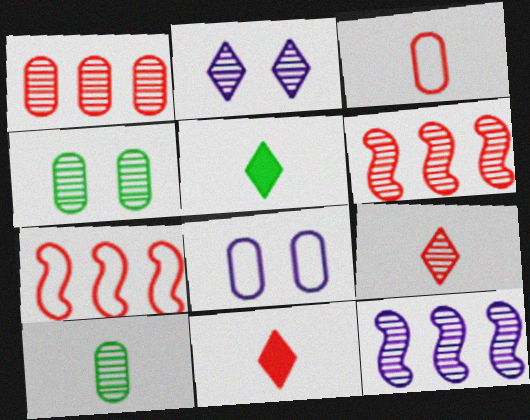[[2, 6, 10], 
[4, 9, 12], 
[5, 6, 8]]